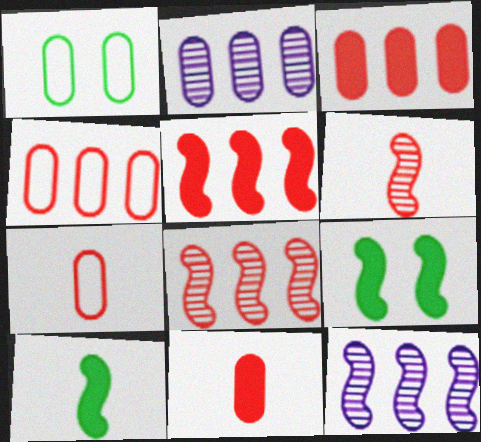[[1, 2, 11]]